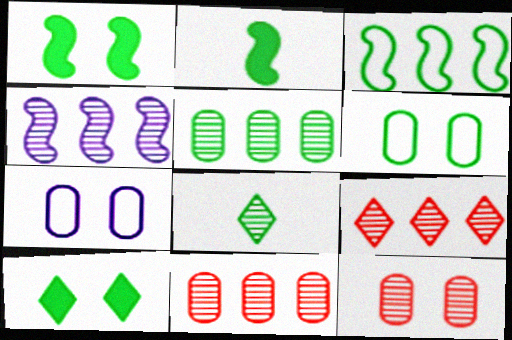[[2, 7, 9], 
[4, 5, 9], 
[4, 8, 12]]